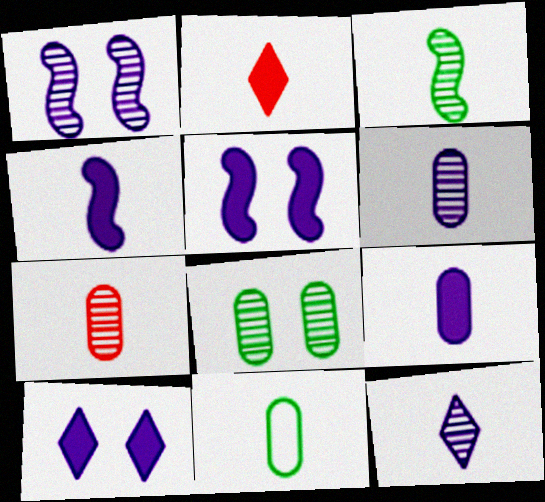[[3, 7, 12], 
[7, 9, 11]]